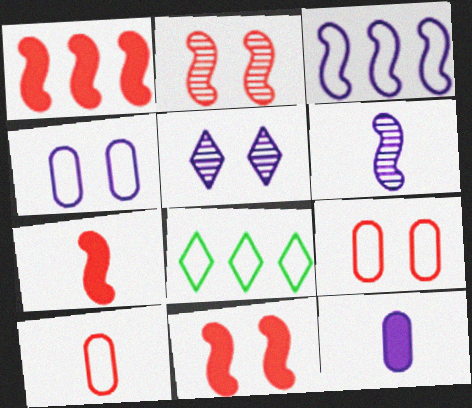[[1, 7, 11], 
[2, 8, 12], 
[3, 5, 12]]